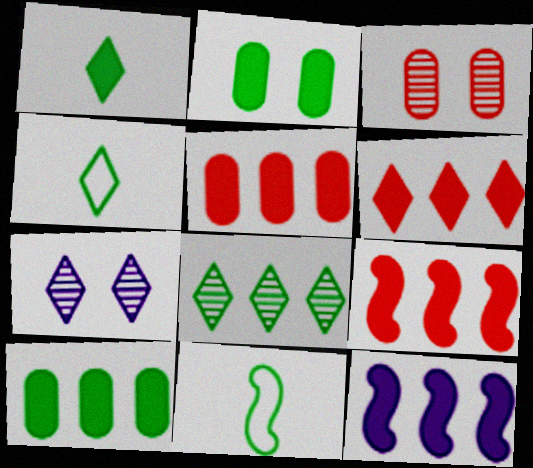[[2, 8, 11], 
[3, 4, 12], 
[4, 6, 7], 
[5, 6, 9], 
[5, 7, 11], 
[6, 10, 12]]